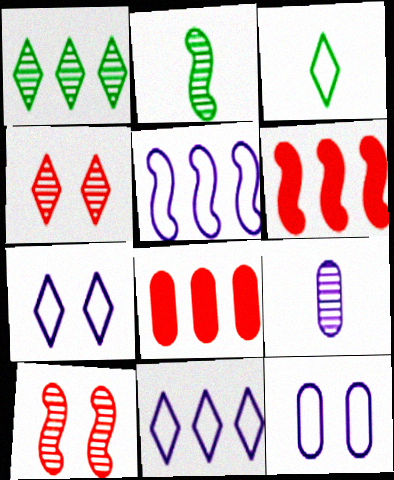[[1, 5, 8], 
[1, 9, 10], 
[2, 7, 8]]